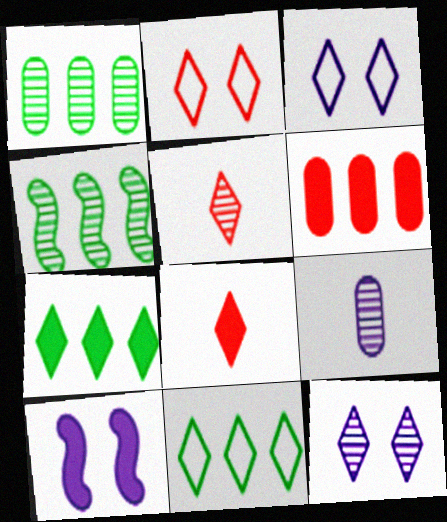[[3, 5, 7], 
[8, 11, 12]]